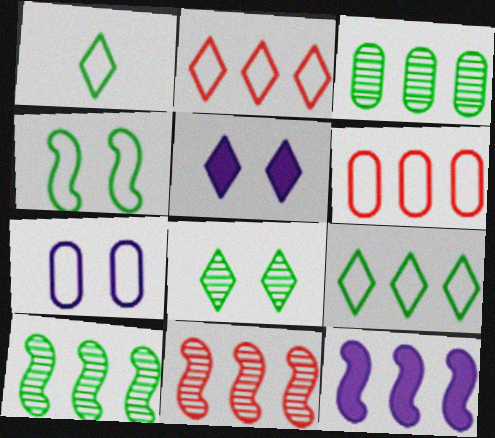[[2, 3, 12]]